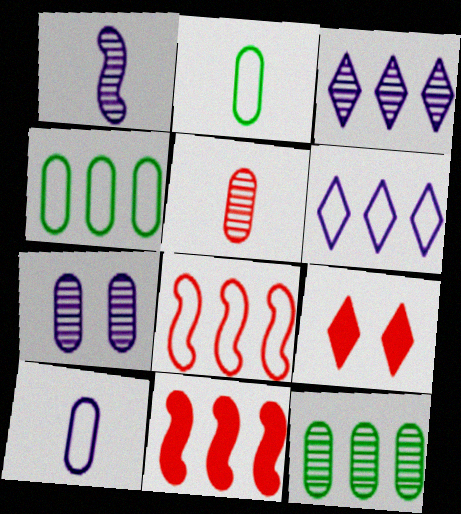[[1, 3, 7], 
[1, 4, 9], 
[3, 4, 11], 
[4, 6, 8], 
[5, 7, 12], 
[5, 8, 9], 
[6, 11, 12]]